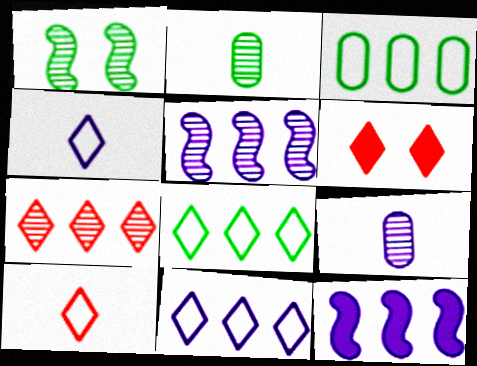[[1, 7, 9], 
[3, 7, 12], 
[6, 7, 10]]